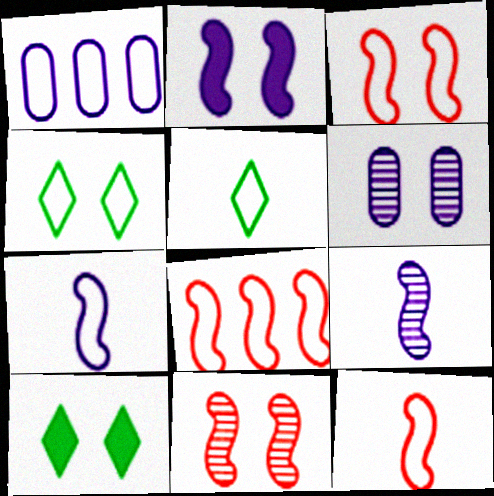[[1, 3, 5], 
[1, 4, 12], 
[3, 6, 10], 
[3, 8, 12]]